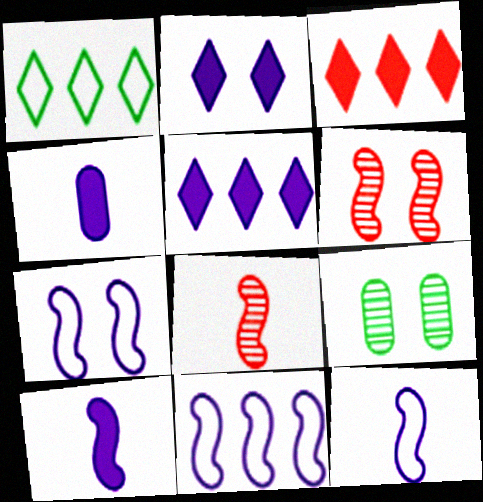[[1, 4, 6], 
[3, 9, 12], 
[7, 11, 12]]